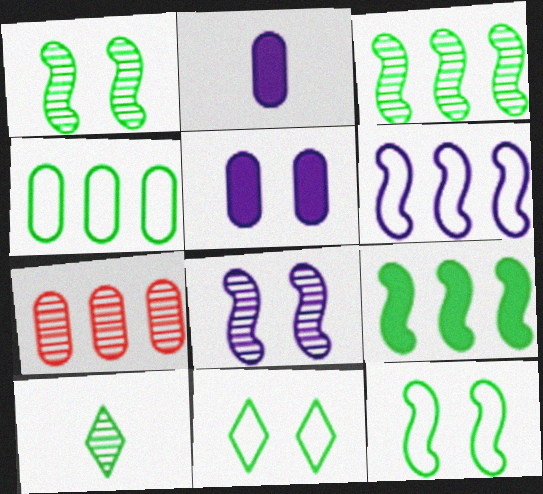[[7, 8, 10]]